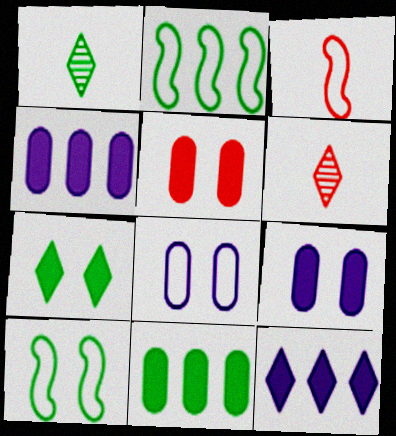[[1, 10, 11], 
[2, 6, 9], 
[4, 6, 10]]